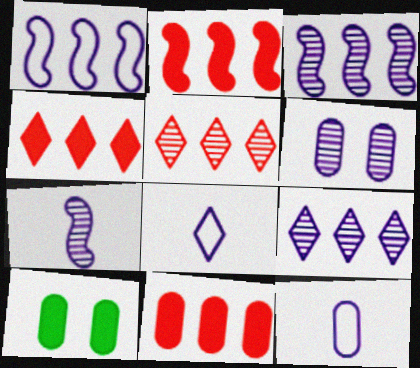[[2, 4, 11], 
[6, 7, 9]]